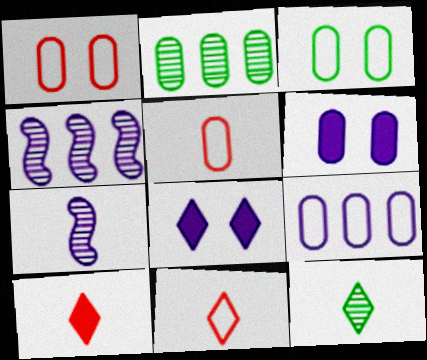[[2, 5, 6], 
[3, 4, 10], 
[3, 5, 9], 
[7, 8, 9]]